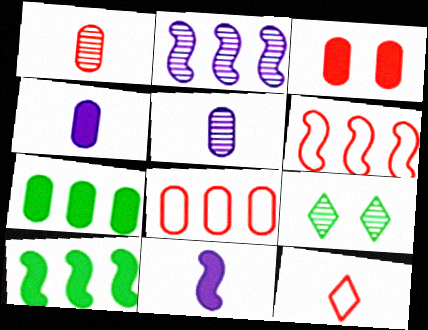[[1, 2, 9], 
[1, 3, 8], 
[2, 6, 10], 
[3, 4, 7], 
[4, 6, 9], 
[8, 9, 11]]